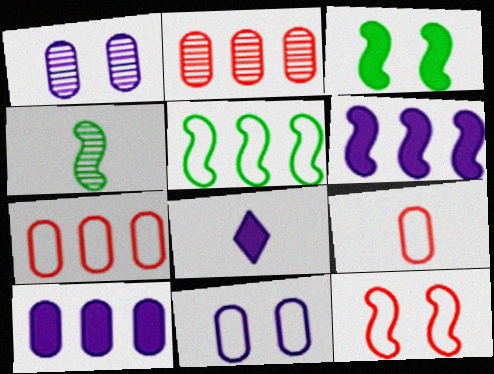[[3, 4, 5], 
[4, 6, 12], 
[4, 8, 9]]